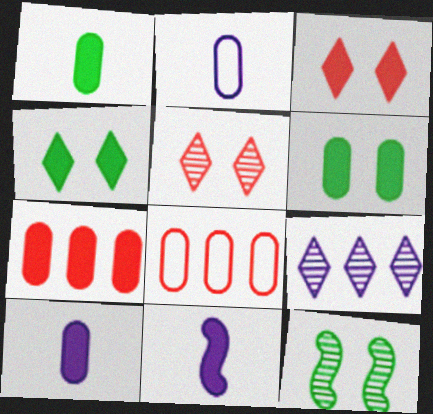[[4, 7, 11], 
[6, 7, 10]]